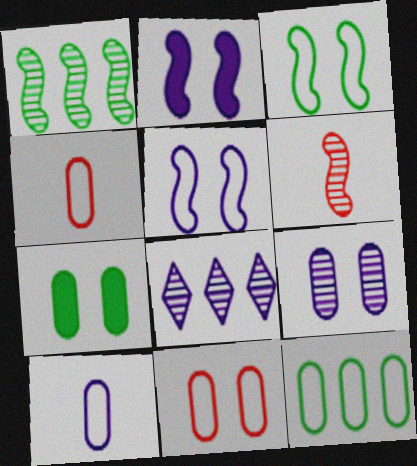[[2, 8, 10], 
[7, 9, 11], 
[10, 11, 12]]